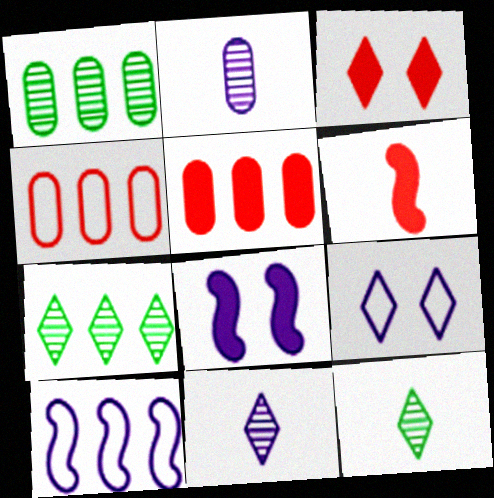[[1, 6, 9], 
[3, 5, 6], 
[4, 8, 12], 
[5, 7, 10]]